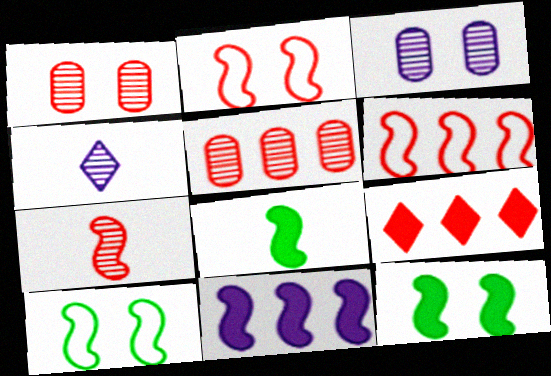[[5, 6, 9], 
[7, 10, 11]]